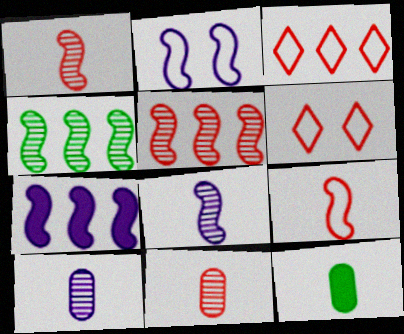[[2, 7, 8]]